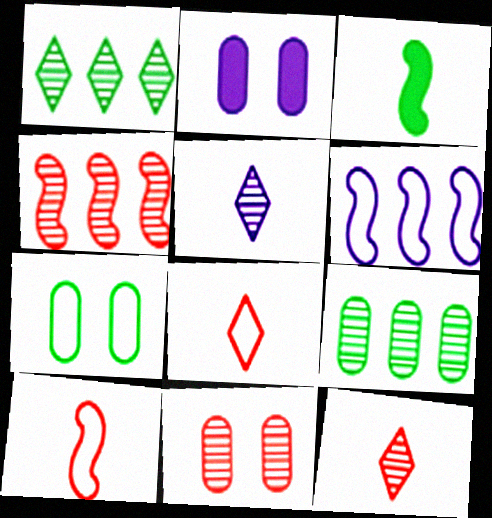[[1, 2, 10], 
[1, 3, 7], 
[2, 5, 6], 
[2, 7, 11], 
[4, 11, 12], 
[6, 7, 8]]